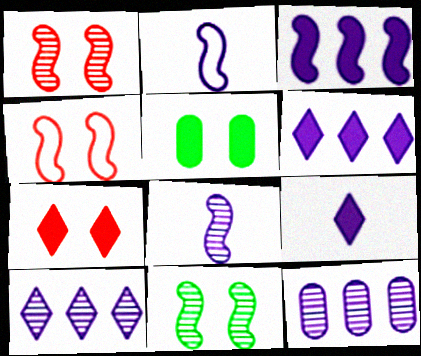[]